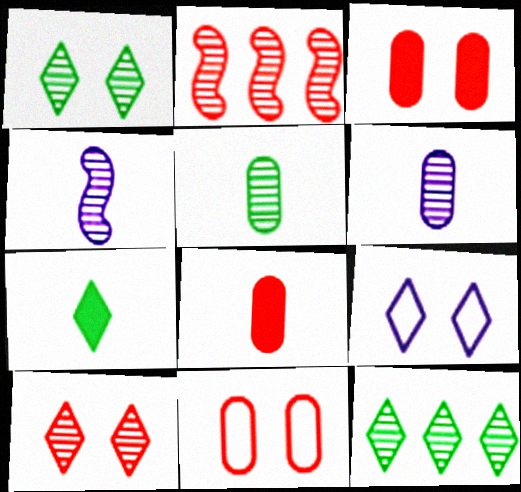[[1, 2, 6]]